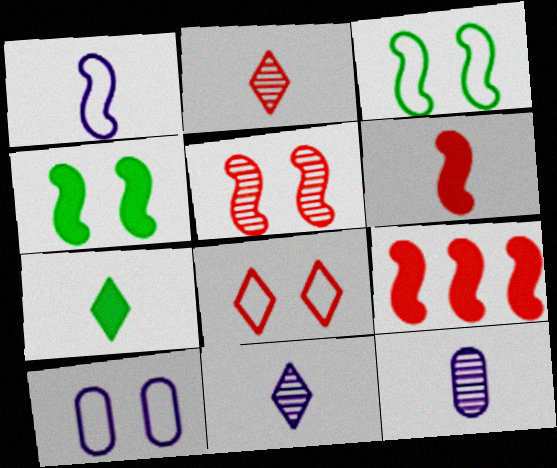[[3, 8, 10]]